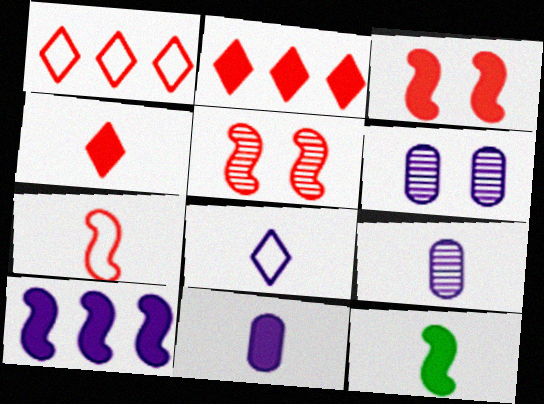[[1, 6, 12], 
[3, 10, 12], 
[4, 11, 12], 
[6, 8, 10]]